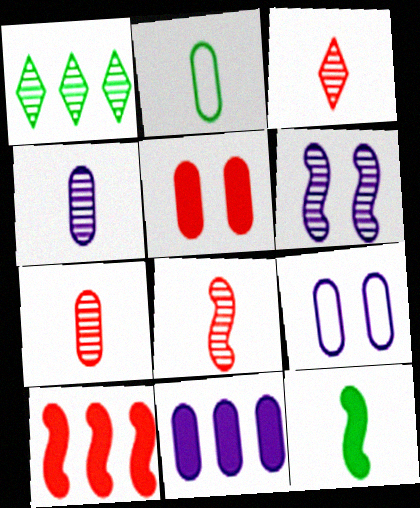[[1, 6, 7], 
[3, 7, 8], 
[4, 9, 11]]